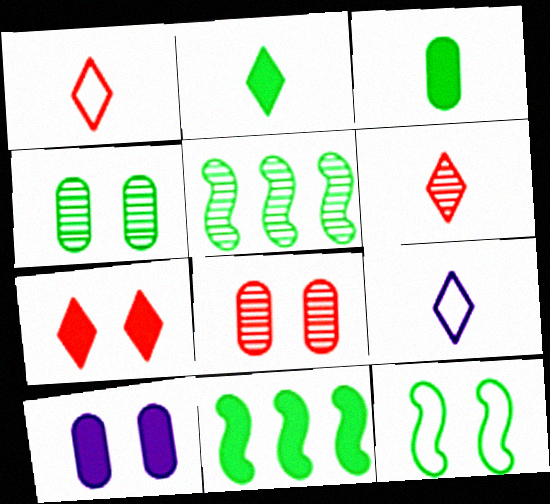[[1, 5, 10], 
[2, 6, 9], 
[8, 9, 11]]